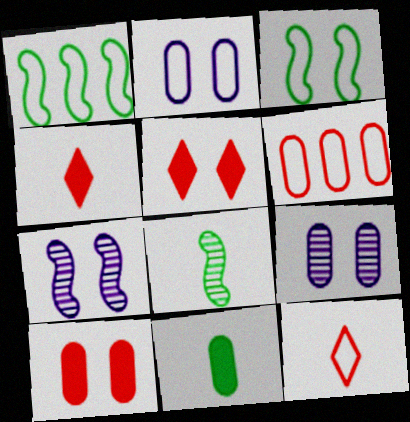[[1, 2, 12], 
[1, 4, 9], 
[3, 5, 9], 
[6, 9, 11]]